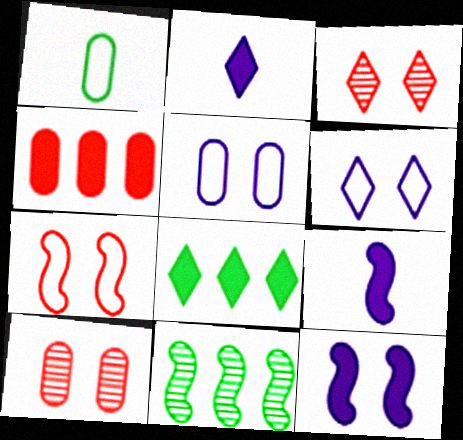[[7, 9, 11]]